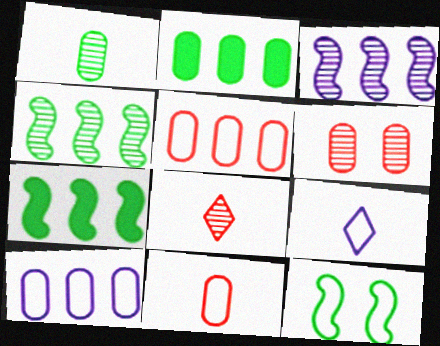[[5, 9, 12], 
[6, 7, 9]]